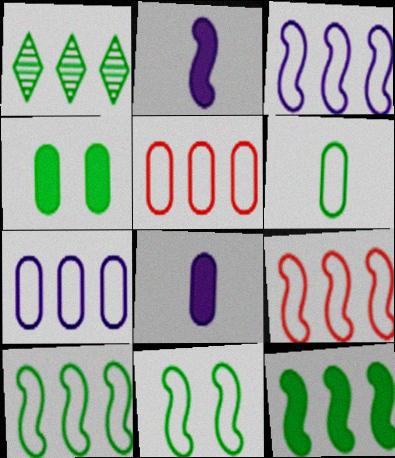[[3, 9, 10]]